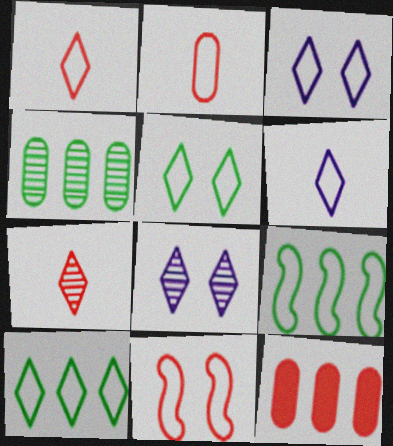[[1, 3, 10], 
[2, 3, 9], 
[7, 11, 12]]